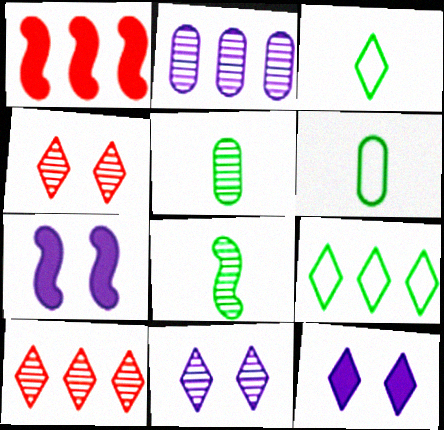[[1, 2, 9], 
[1, 6, 11], 
[2, 4, 8], 
[3, 10, 12], 
[6, 7, 10]]